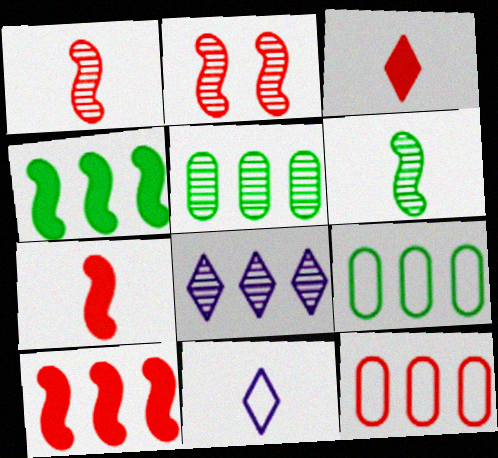[[2, 3, 12], 
[4, 8, 12], 
[8, 9, 10]]